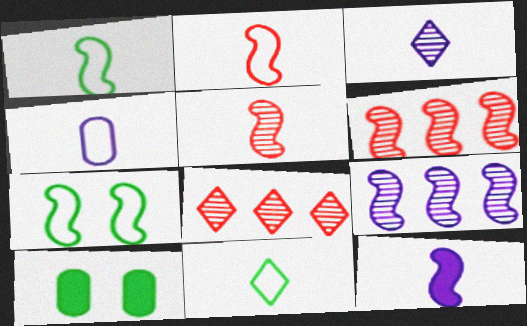[[1, 5, 12], 
[2, 4, 11], 
[3, 4, 12], 
[6, 7, 12]]